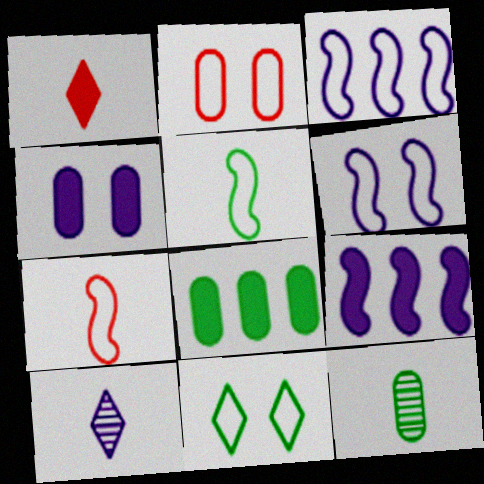[[2, 6, 11], 
[3, 4, 10]]